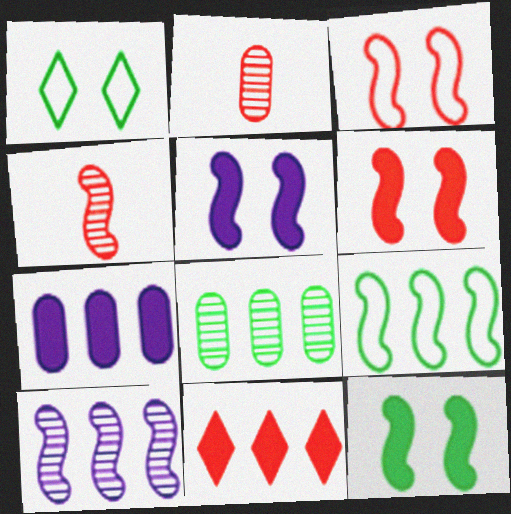[[1, 4, 7], 
[2, 3, 11], 
[4, 5, 9], 
[5, 6, 12]]